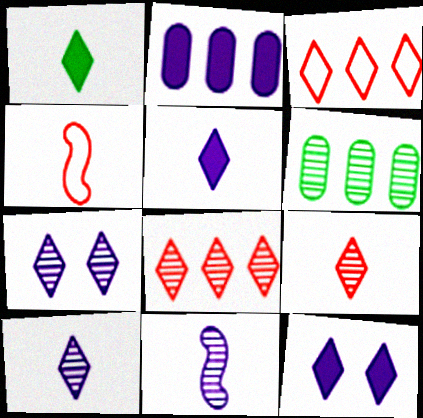[[1, 3, 7], 
[4, 6, 12]]